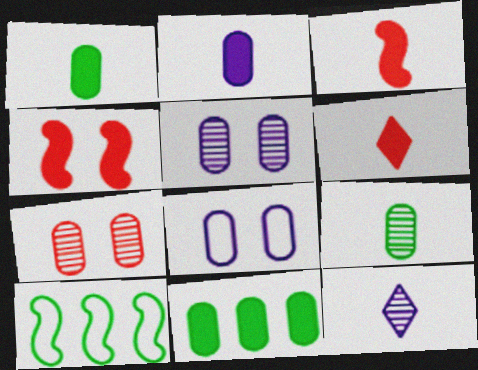[[5, 6, 10]]